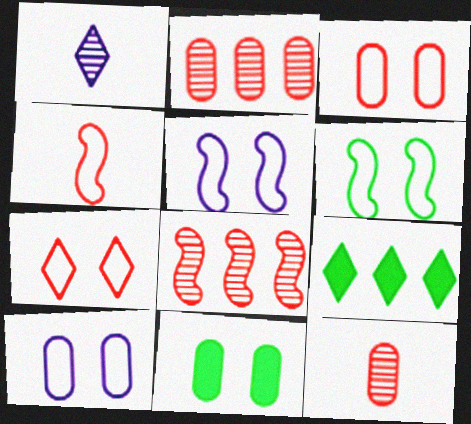[[1, 7, 9], 
[5, 9, 12], 
[6, 7, 10]]